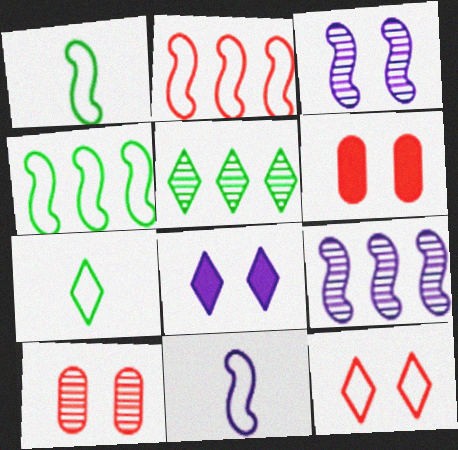[[5, 6, 11], 
[6, 7, 9]]